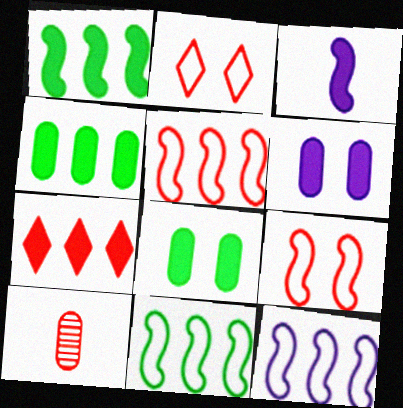[[3, 7, 8], 
[5, 11, 12], 
[7, 9, 10]]